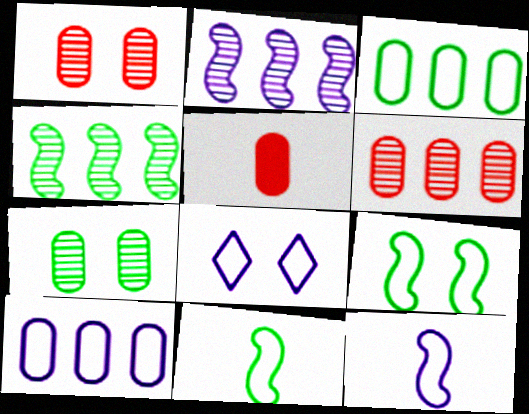[[4, 5, 8], 
[5, 7, 10], 
[8, 10, 12]]